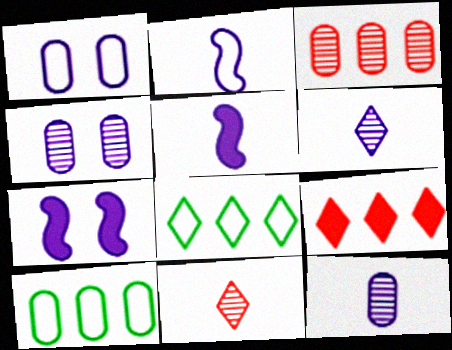[[7, 10, 11]]